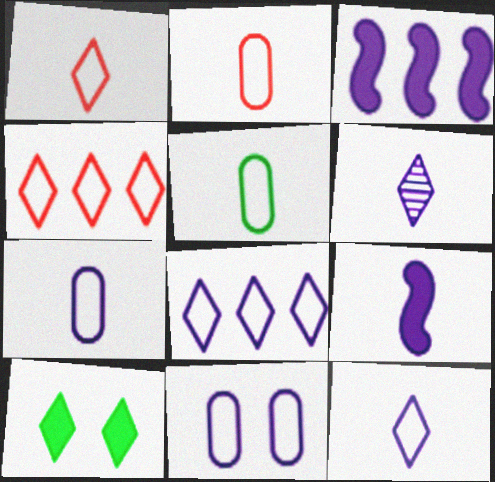[[2, 5, 7], 
[3, 6, 11], 
[4, 6, 10], 
[6, 7, 9]]